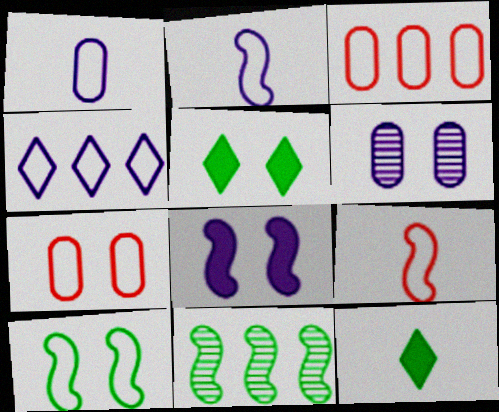[[8, 9, 11]]